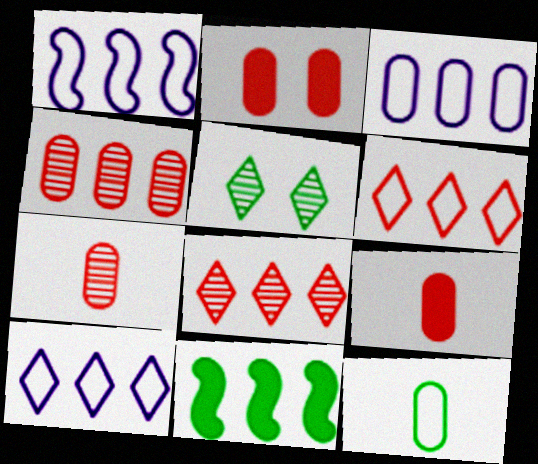[[1, 3, 10], 
[1, 5, 9], 
[3, 8, 11], 
[4, 10, 11], 
[5, 11, 12]]